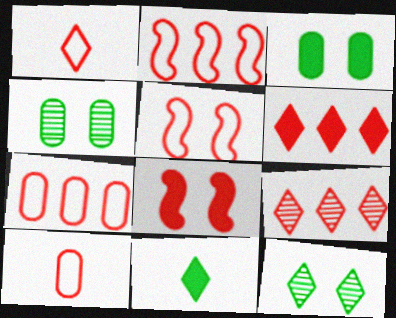[[1, 5, 7], 
[8, 9, 10]]